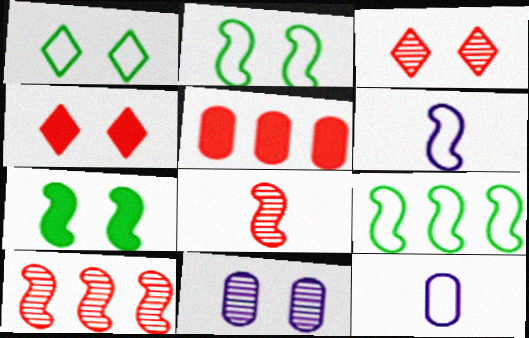[[2, 4, 11], 
[6, 7, 10]]